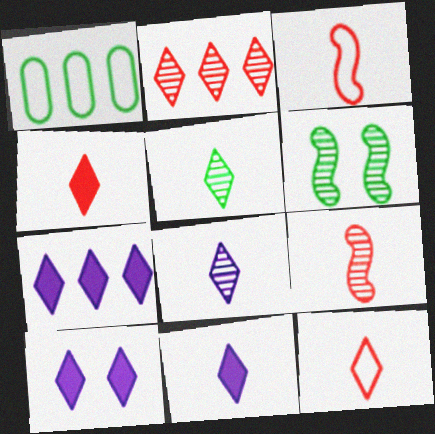[[1, 9, 10], 
[5, 11, 12], 
[7, 10, 11]]